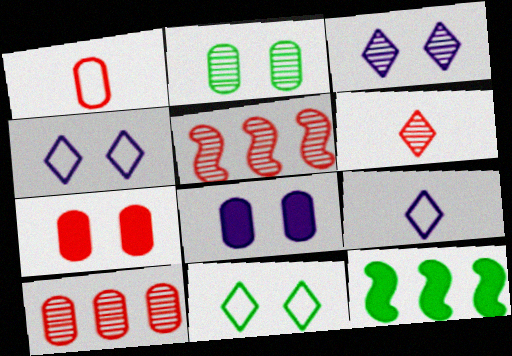[[1, 3, 12], 
[1, 7, 10]]